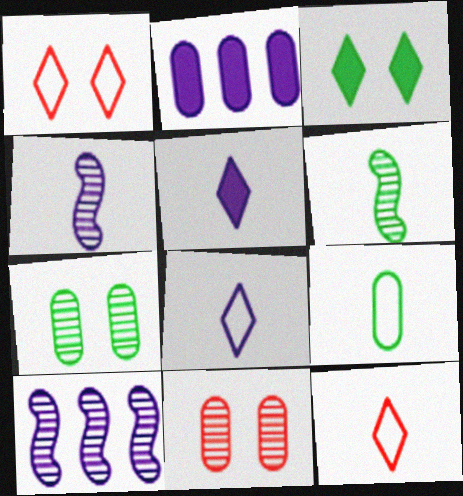[[1, 2, 6], 
[2, 9, 11]]